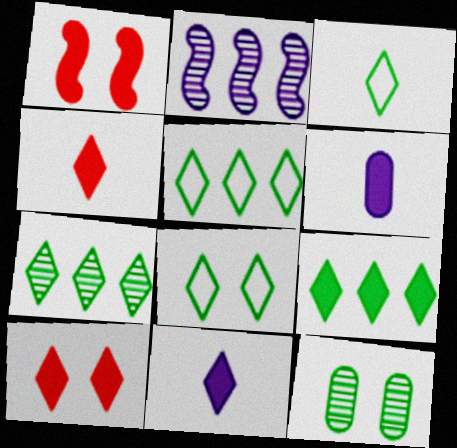[[1, 6, 9], 
[3, 5, 8], 
[5, 7, 9], 
[9, 10, 11]]